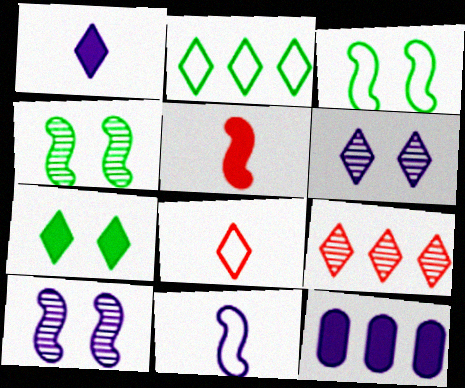[[4, 8, 12], 
[5, 7, 12], 
[6, 11, 12]]